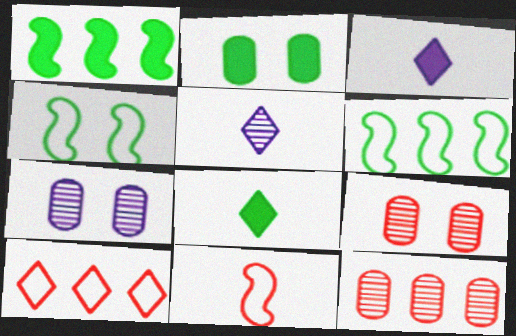[[1, 2, 8], 
[3, 4, 12], 
[3, 6, 9]]